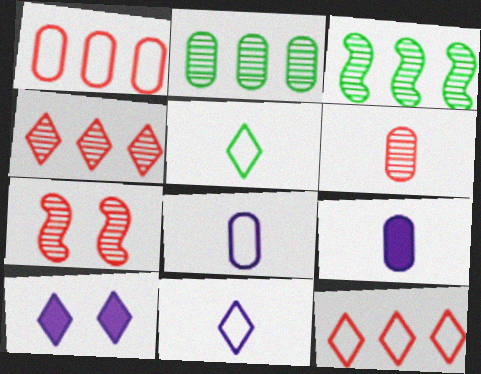[[4, 5, 10], 
[4, 6, 7]]